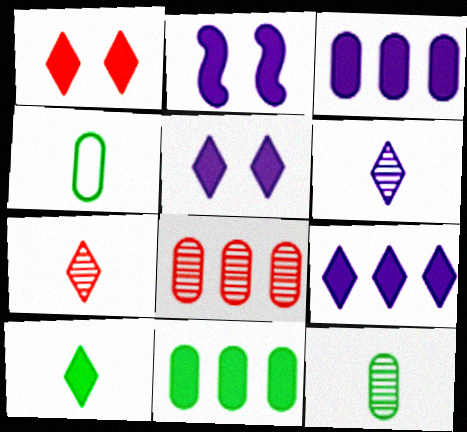[[1, 9, 10]]